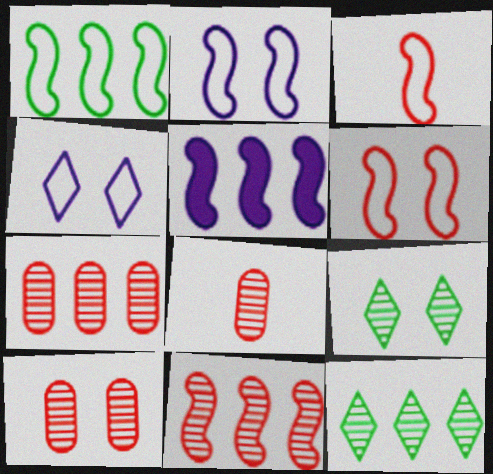[[1, 2, 3], 
[1, 5, 11], 
[7, 8, 10]]